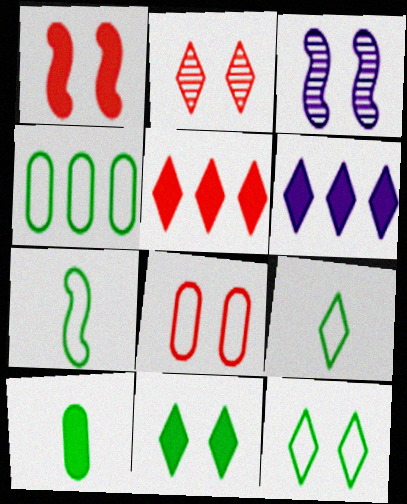[[1, 2, 8], 
[1, 6, 10], 
[2, 6, 9], 
[3, 8, 11], 
[4, 7, 12]]